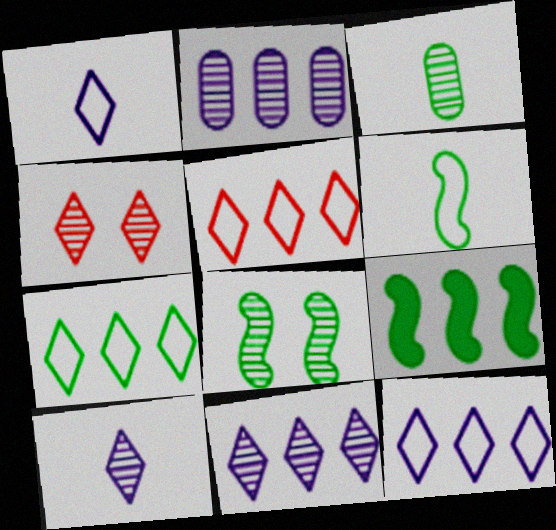[[2, 5, 9], 
[5, 7, 12], 
[6, 8, 9]]